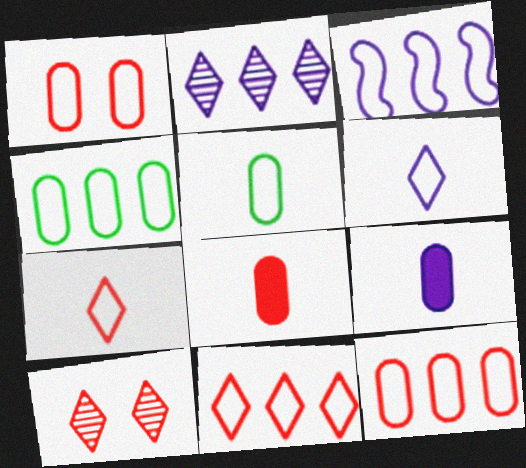[[3, 4, 11]]